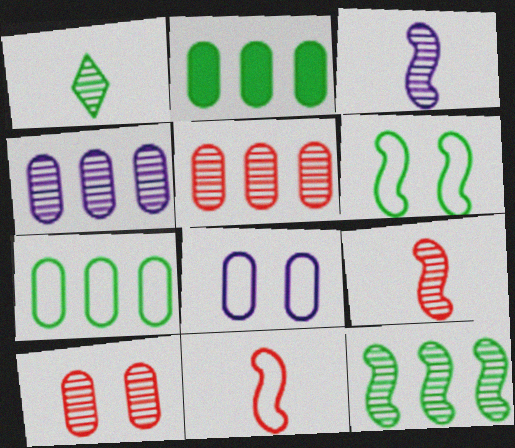[[1, 2, 6]]